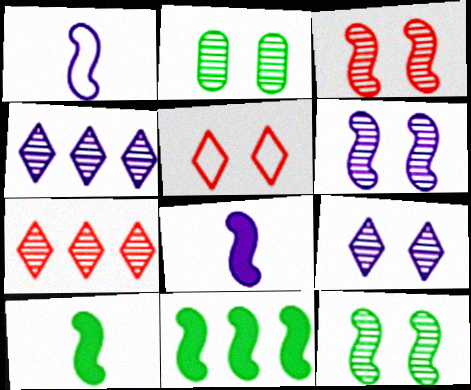[[1, 3, 11], 
[2, 3, 9], 
[3, 6, 12]]